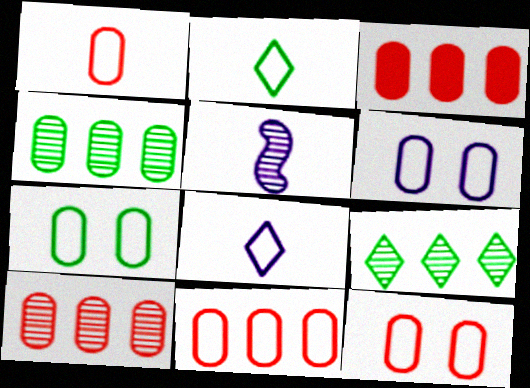[[1, 11, 12], 
[3, 10, 11], 
[6, 7, 12]]